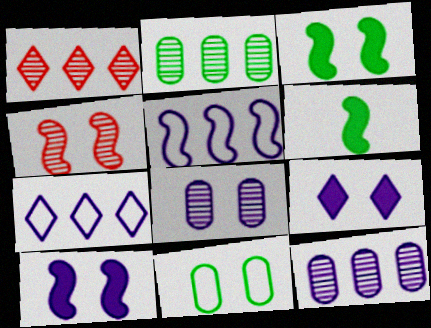[[4, 5, 6], 
[4, 9, 11]]